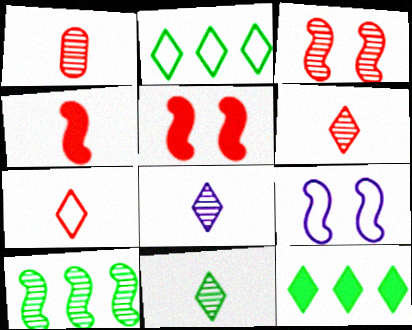[[1, 4, 7], 
[1, 9, 12], 
[4, 9, 10], 
[6, 8, 11]]